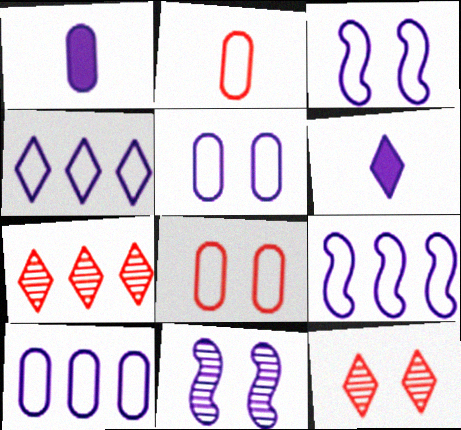[[1, 4, 11], 
[4, 9, 10], 
[6, 10, 11]]